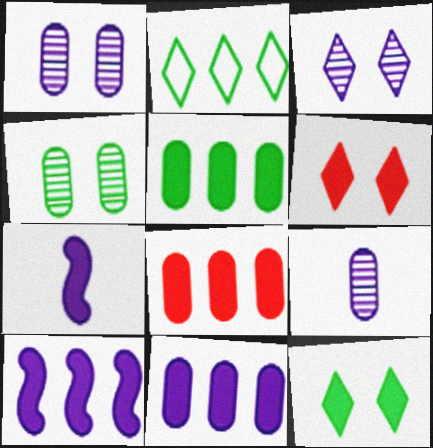[[5, 6, 7], 
[5, 8, 11], 
[7, 8, 12]]